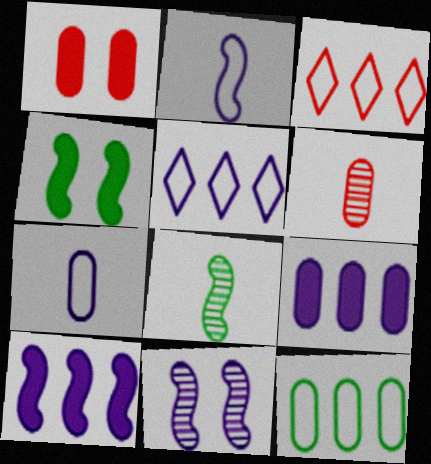[[1, 5, 8], 
[2, 10, 11], 
[4, 5, 6]]